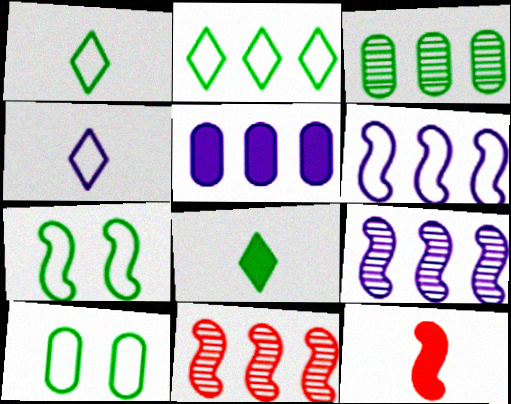[[2, 5, 11], 
[3, 7, 8], 
[7, 9, 12]]